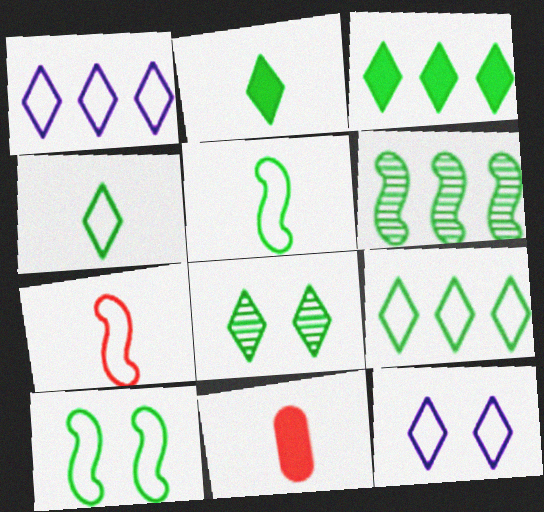[[2, 8, 9], 
[3, 4, 8], 
[6, 11, 12]]